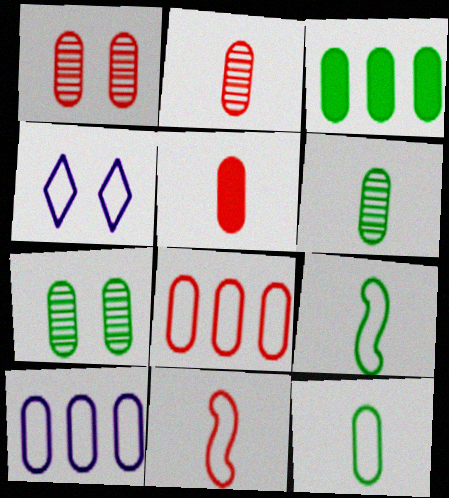[[1, 5, 8], 
[3, 7, 12], 
[4, 8, 9], 
[5, 7, 10]]